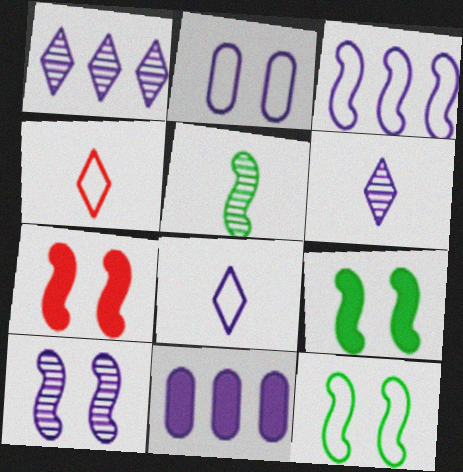[[1, 3, 11], 
[2, 3, 8], 
[3, 5, 7], 
[7, 10, 12], 
[8, 10, 11]]